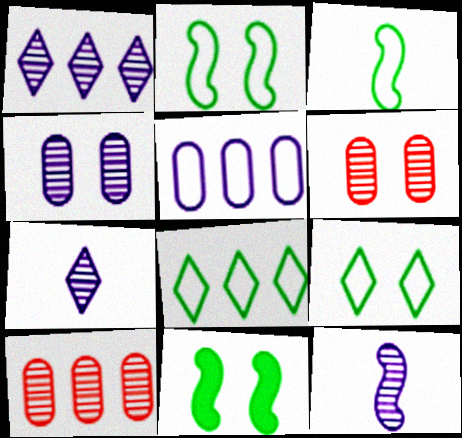[[1, 4, 12]]